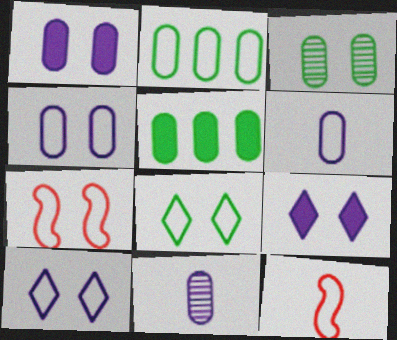[[2, 10, 12], 
[3, 7, 9], 
[4, 7, 8]]